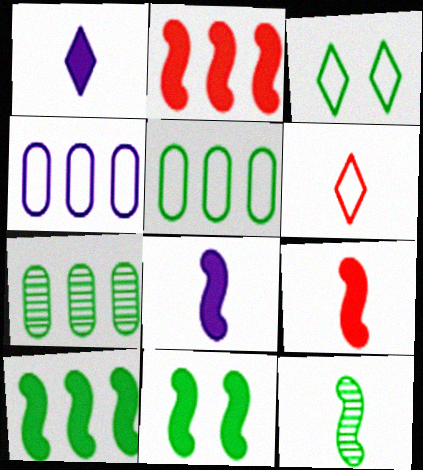[[2, 8, 11]]